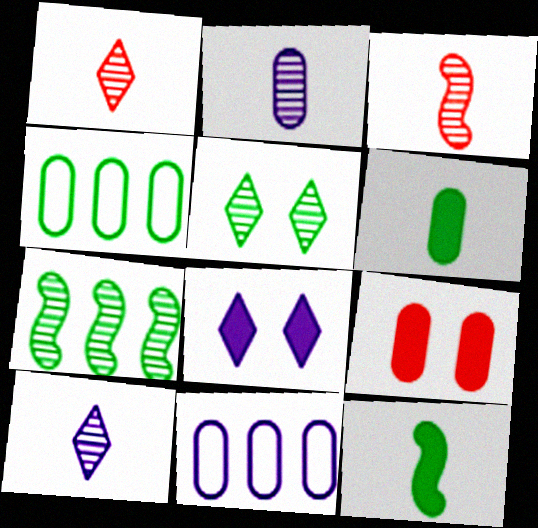[[2, 4, 9], 
[3, 4, 8], 
[4, 5, 12]]